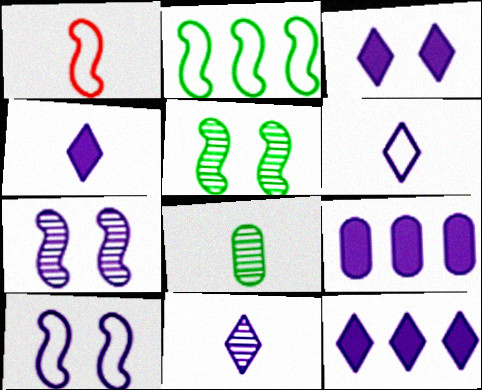[[1, 2, 10], 
[1, 4, 8], 
[3, 4, 12], 
[4, 6, 11], 
[6, 7, 9], 
[9, 10, 11]]